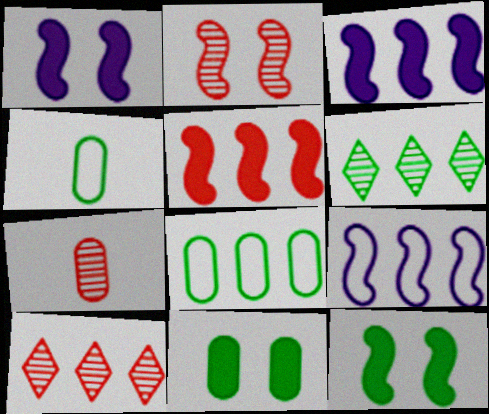[[1, 4, 10], 
[2, 7, 10], 
[3, 8, 10], 
[4, 6, 12]]